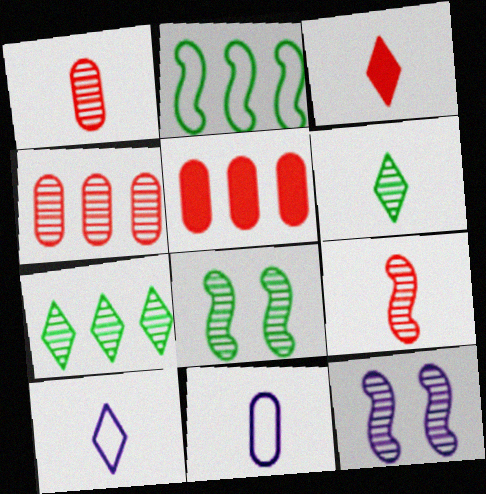[[1, 7, 12], 
[3, 6, 10], 
[4, 6, 12], 
[5, 8, 10]]